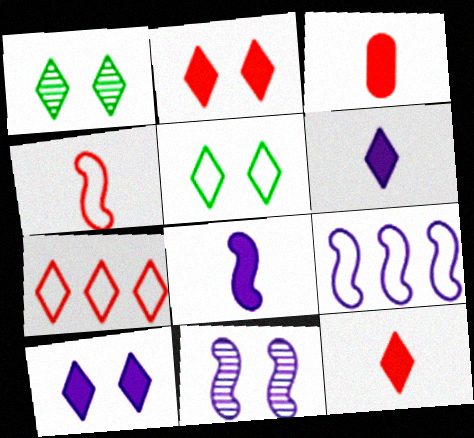[[1, 3, 9], 
[1, 6, 7], 
[8, 9, 11]]